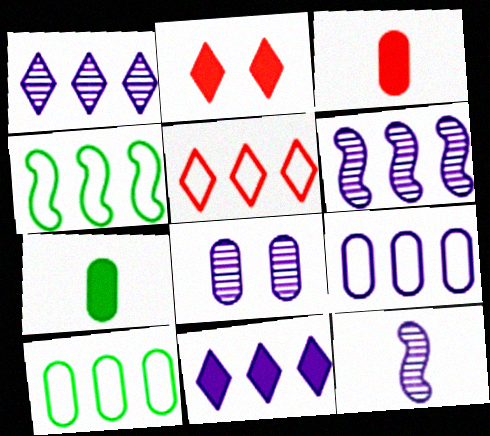[[1, 8, 12], 
[2, 10, 12], 
[3, 8, 10], 
[4, 5, 9], 
[6, 9, 11]]